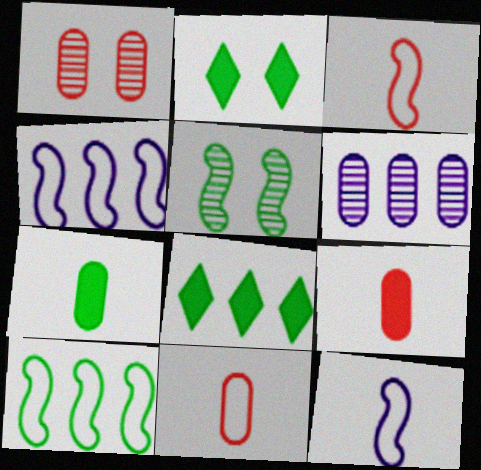[[1, 8, 12], 
[2, 3, 6]]